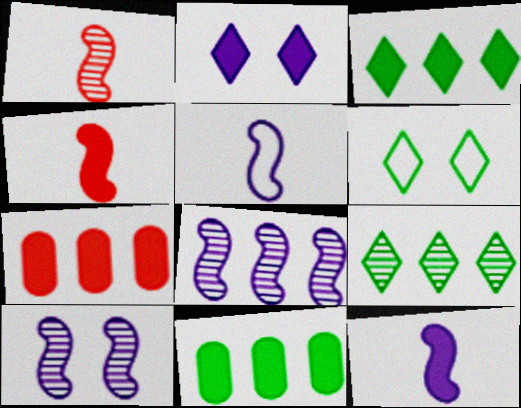[[2, 4, 11]]